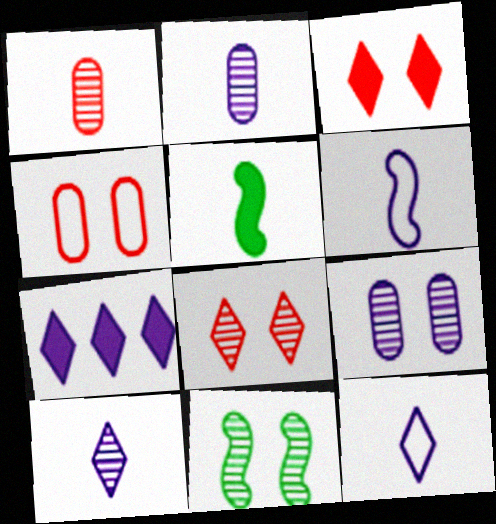[[1, 5, 12], 
[6, 7, 9], 
[8, 9, 11]]